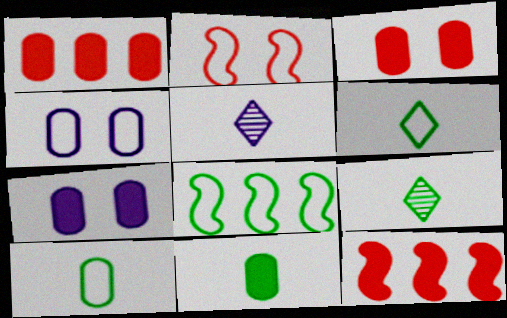[[1, 7, 11], 
[3, 5, 8], 
[4, 9, 12]]